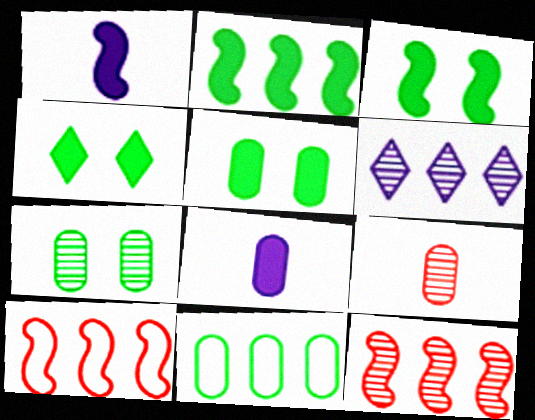[[3, 4, 5]]